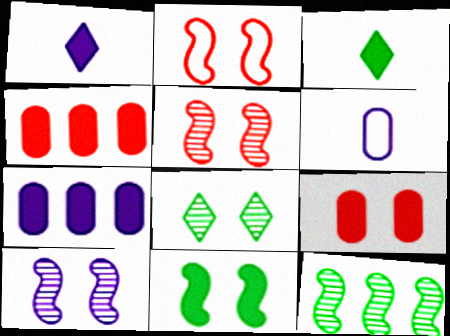[[1, 4, 11], 
[2, 10, 11]]